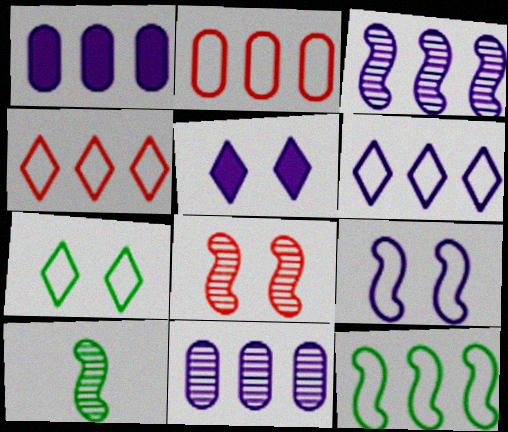[[1, 3, 6], 
[2, 5, 10], 
[2, 6, 12], 
[3, 8, 10]]